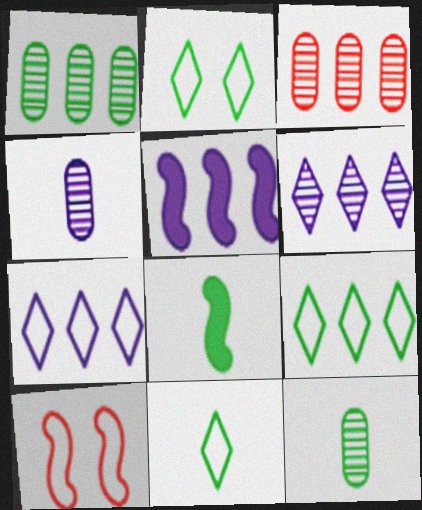[[1, 2, 8], 
[2, 9, 11], 
[3, 5, 9], 
[8, 11, 12]]